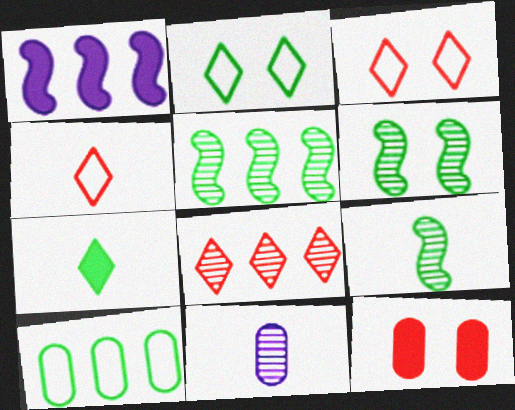[[1, 7, 12], 
[1, 8, 10], 
[5, 6, 9], 
[6, 7, 10], 
[6, 8, 11], 
[10, 11, 12]]